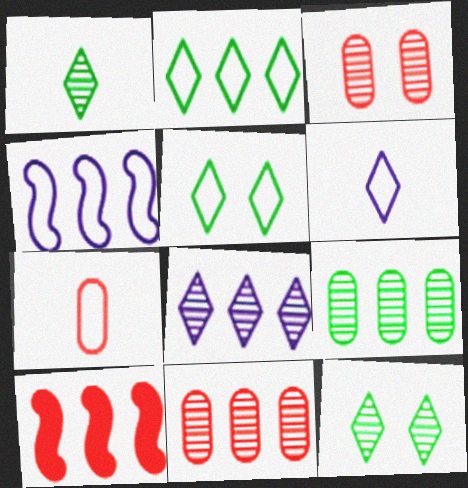[[4, 5, 7]]